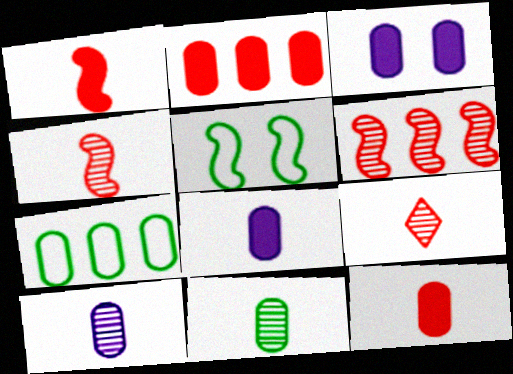[]